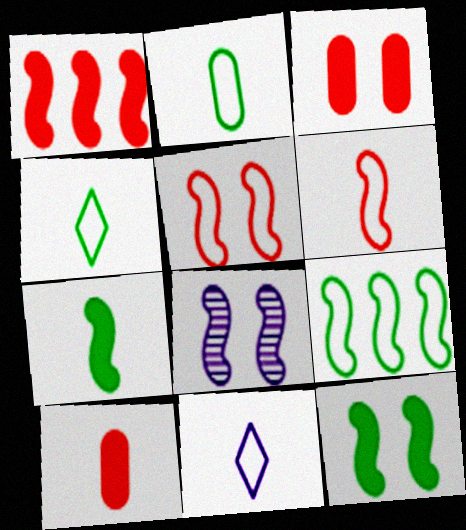[[2, 6, 11], 
[5, 8, 12]]